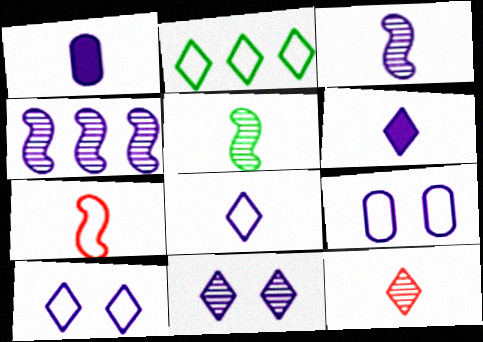[[1, 3, 8], 
[1, 4, 10], 
[2, 7, 9], 
[4, 6, 9]]